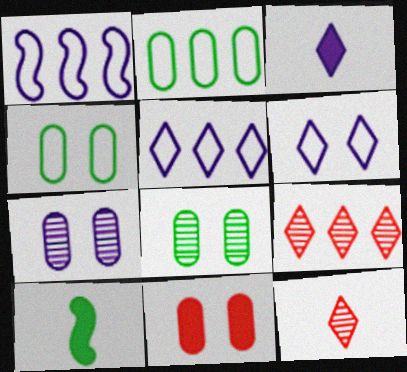[[1, 3, 7], 
[4, 7, 11]]